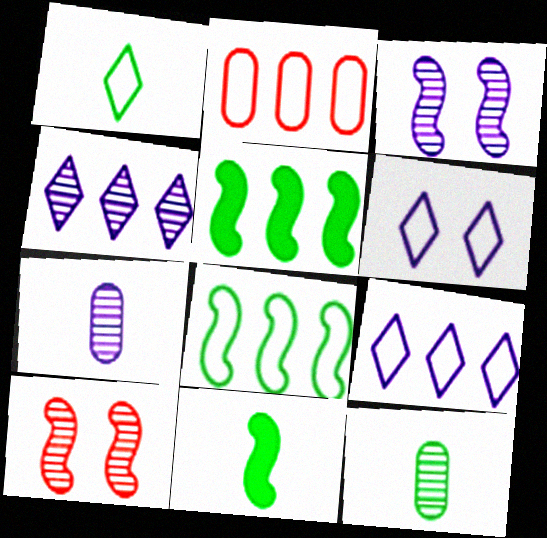[[1, 11, 12], 
[2, 4, 5], 
[2, 8, 9], 
[3, 4, 7], 
[4, 10, 12]]